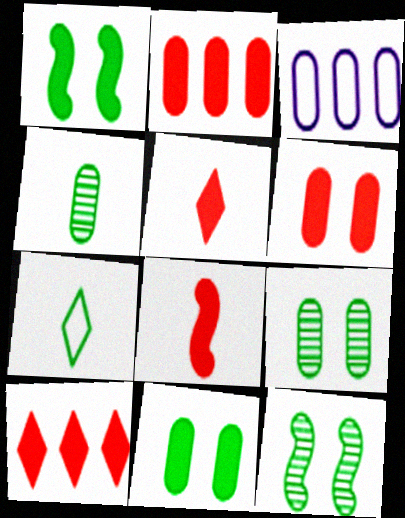[[3, 4, 6], 
[3, 5, 12], 
[6, 8, 10]]